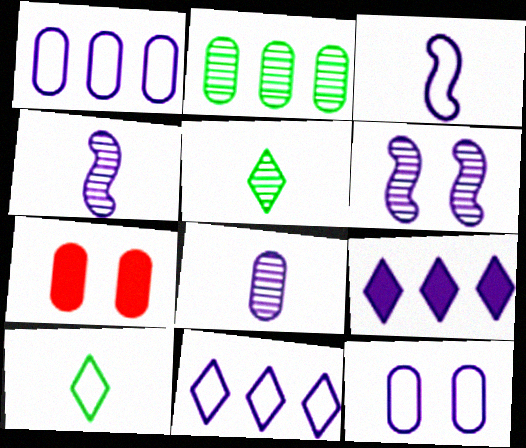[[3, 11, 12], 
[4, 9, 12]]